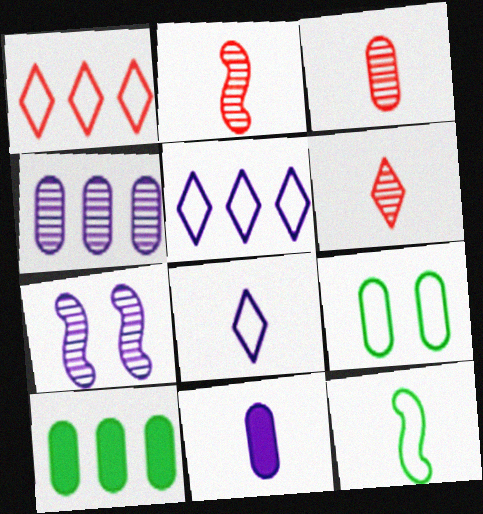[[2, 3, 6], 
[5, 7, 11], 
[6, 11, 12]]